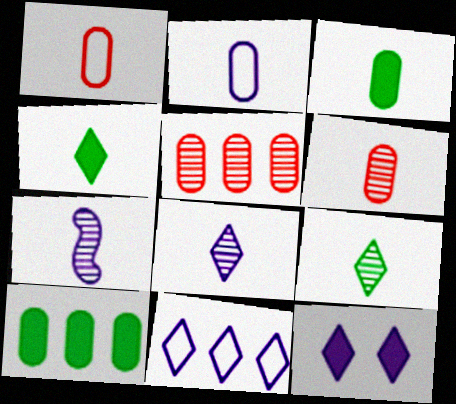[[1, 4, 7], 
[2, 3, 6], 
[6, 7, 9], 
[8, 11, 12]]